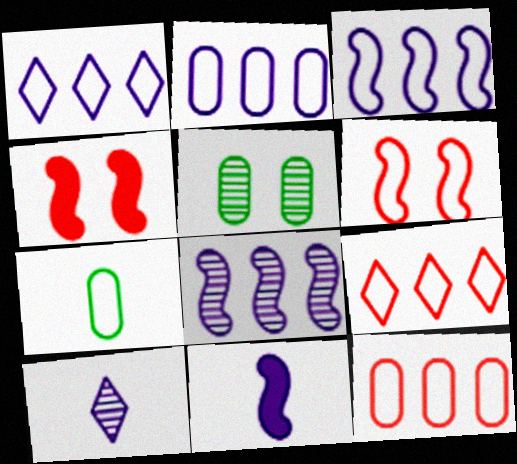[[1, 2, 3], 
[1, 6, 7], 
[5, 9, 11]]